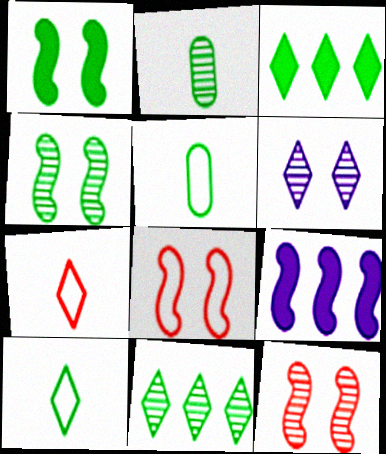[[1, 5, 11], 
[2, 4, 11], 
[3, 4, 5], 
[3, 6, 7]]